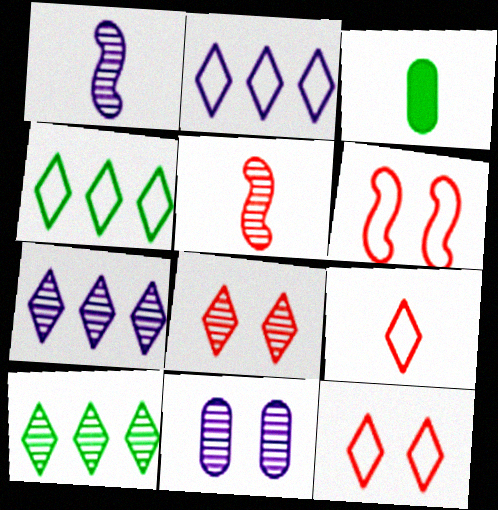[[1, 3, 9], 
[1, 7, 11], 
[3, 6, 7], 
[5, 10, 11]]